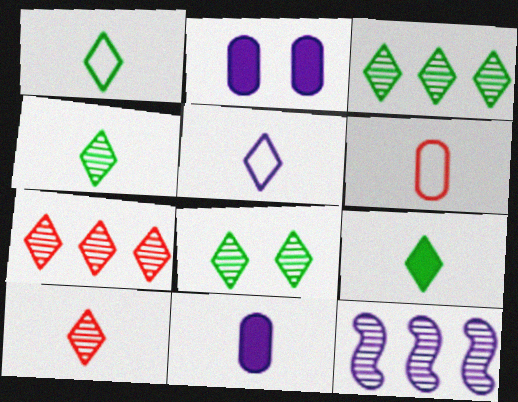[[1, 4, 9], 
[2, 5, 12], 
[3, 4, 8], 
[5, 9, 10]]